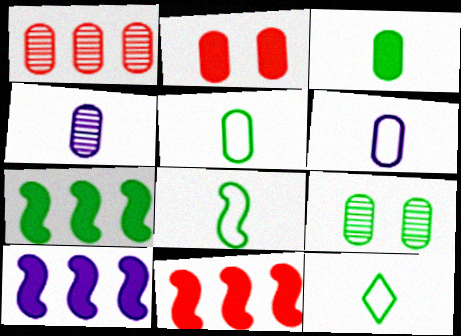[[1, 4, 9], 
[5, 8, 12], 
[7, 9, 12], 
[7, 10, 11]]